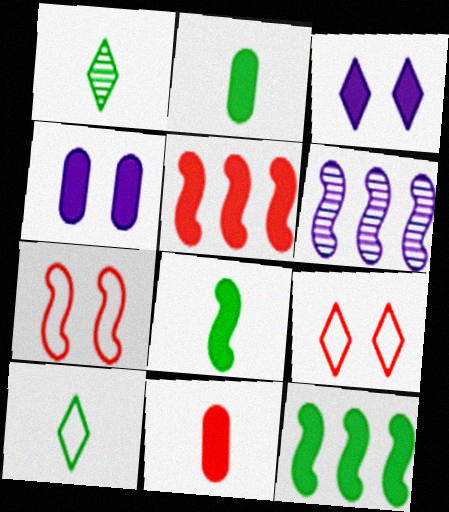[[2, 3, 5], 
[2, 6, 9], 
[3, 11, 12], 
[6, 7, 8]]